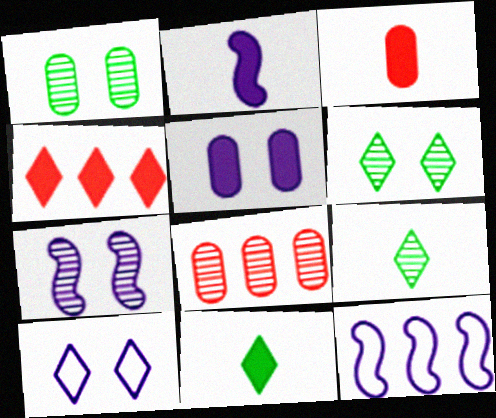[[2, 3, 11], 
[2, 7, 12], 
[3, 6, 12], 
[4, 9, 10], 
[5, 7, 10], 
[7, 8, 9]]